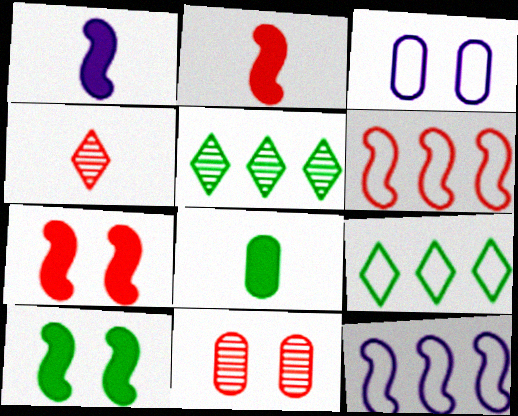[[1, 9, 11], 
[2, 3, 5]]